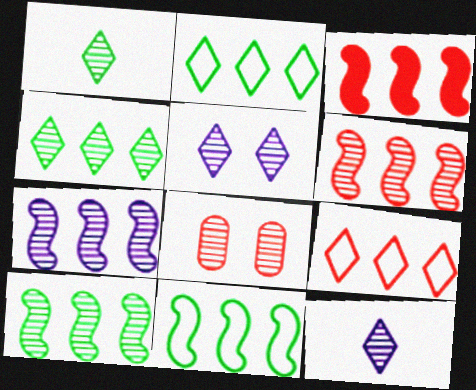[[1, 7, 8], 
[3, 7, 11], 
[6, 7, 10], 
[8, 10, 12]]